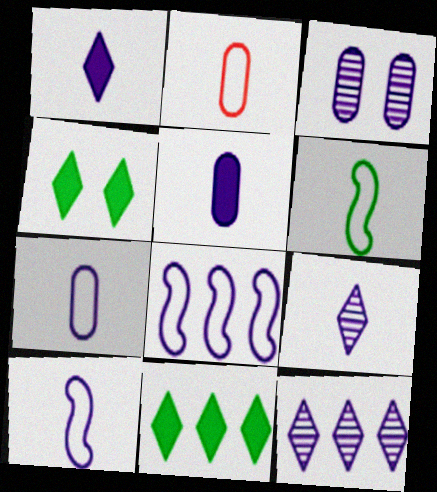[[1, 3, 8], 
[5, 9, 10]]